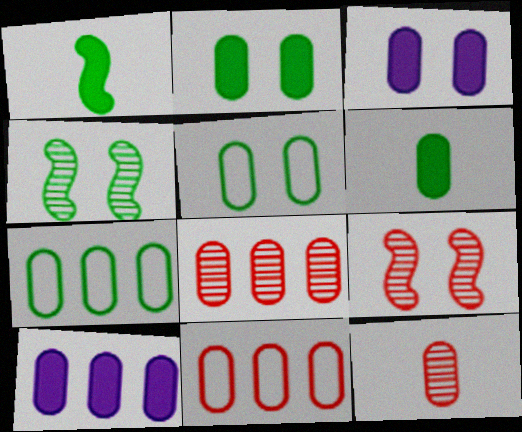[[3, 7, 12], 
[5, 10, 12], 
[7, 8, 10]]